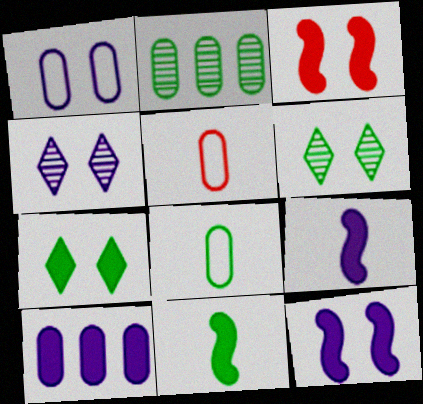[[1, 3, 6], 
[1, 4, 12]]